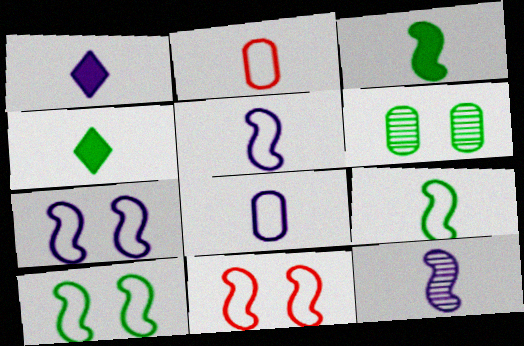[[1, 8, 12], 
[2, 4, 12], 
[7, 10, 11]]